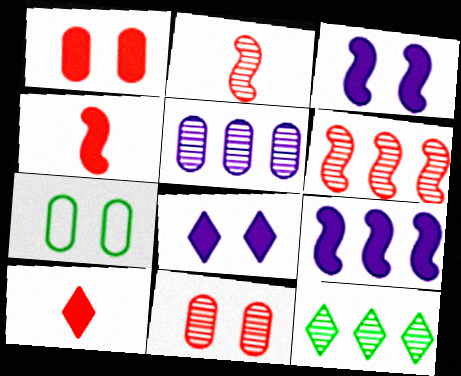[[5, 6, 12]]